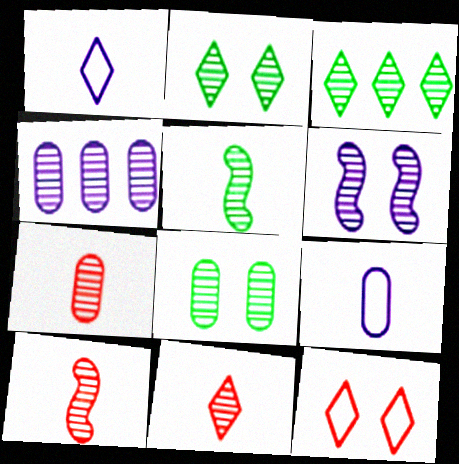[[2, 4, 10], 
[3, 5, 8], 
[3, 6, 7], 
[4, 7, 8], 
[7, 10, 11]]